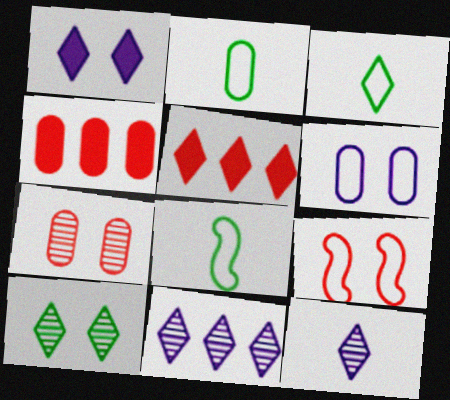[[2, 3, 8]]